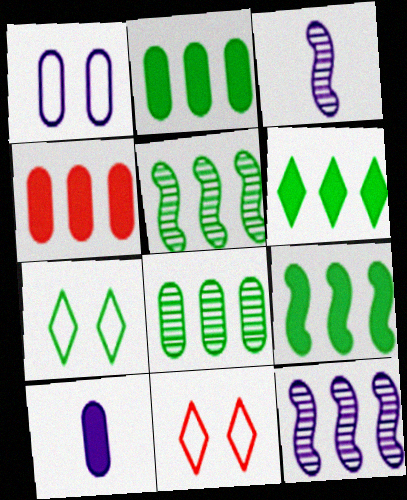[[2, 3, 11], 
[2, 6, 9], 
[3, 4, 7], 
[5, 10, 11]]